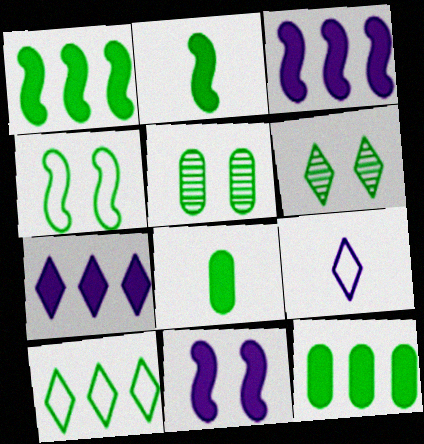[[2, 5, 10]]